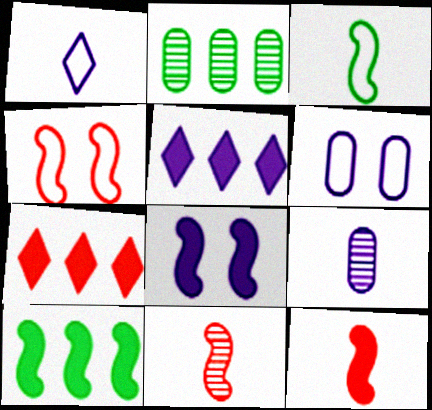[[8, 10, 12]]